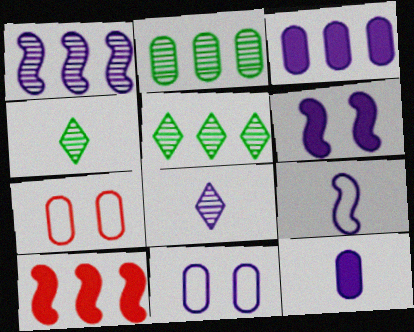[[1, 6, 9], 
[2, 7, 12], 
[4, 10, 11], 
[8, 9, 12]]